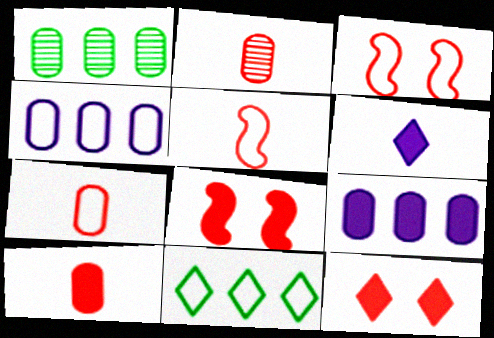[[1, 3, 6], 
[2, 7, 10]]